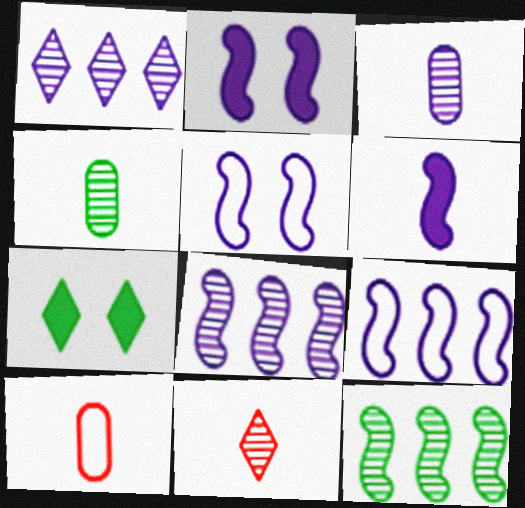[[5, 6, 8], 
[7, 8, 10]]